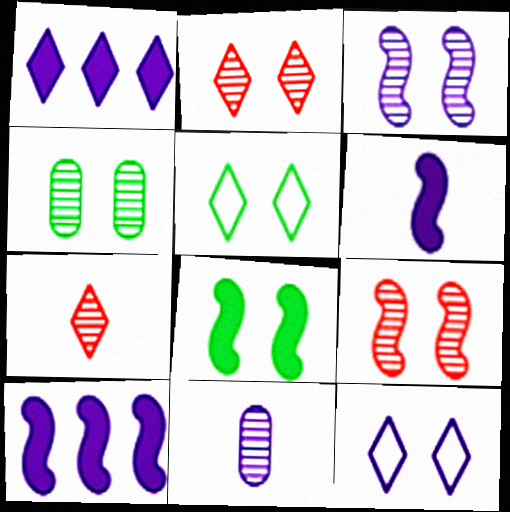[[1, 5, 7], 
[2, 3, 4], 
[4, 5, 8], 
[10, 11, 12]]